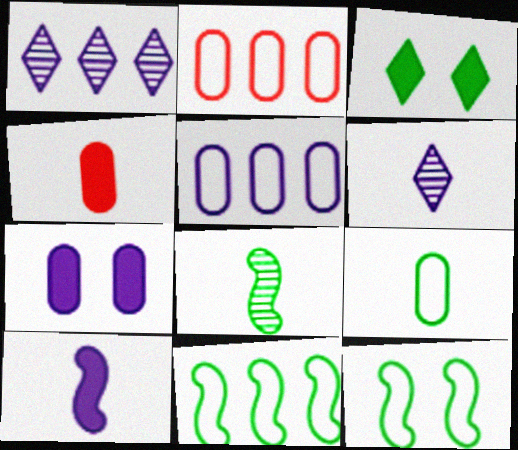[[1, 4, 12]]